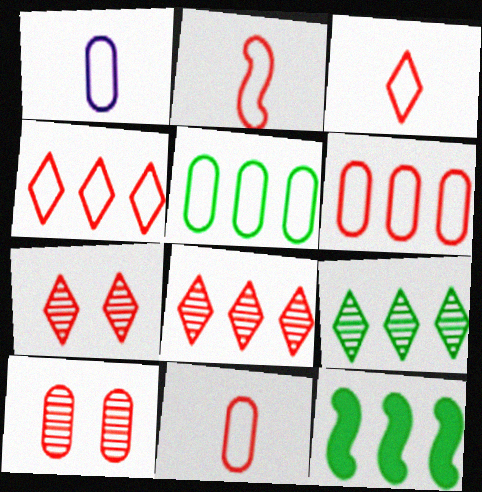[[1, 7, 12], 
[2, 3, 11], 
[5, 9, 12]]